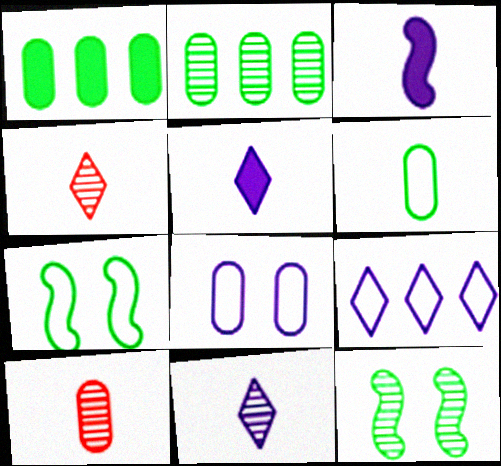[[1, 8, 10], 
[3, 4, 6]]